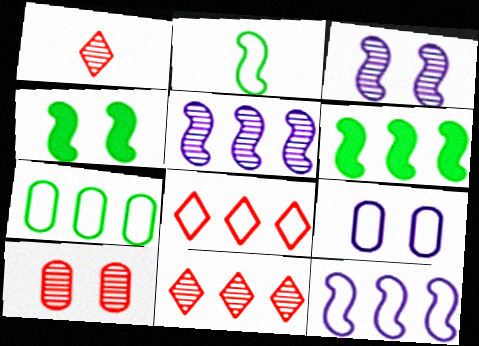[[1, 6, 9], 
[2, 8, 9], 
[7, 8, 12]]